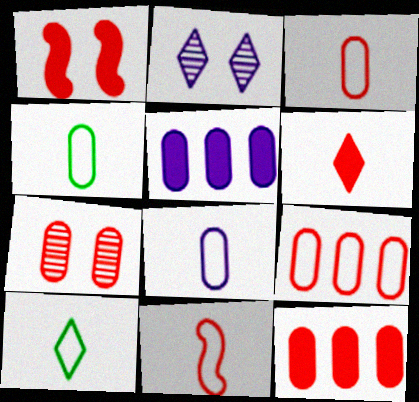[[1, 6, 12], 
[3, 4, 8], 
[3, 7, 12], 
[4, 5, 7], 
[8, 10, 11]]